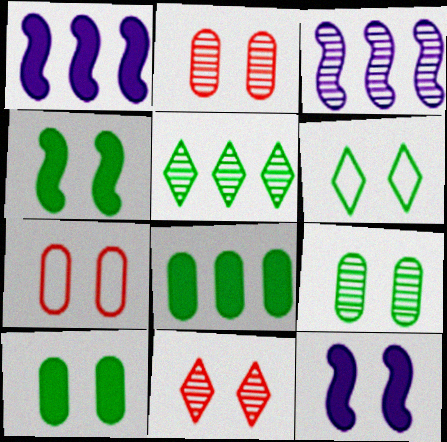[[2, 6, 12], 
[4, 6, 9]]